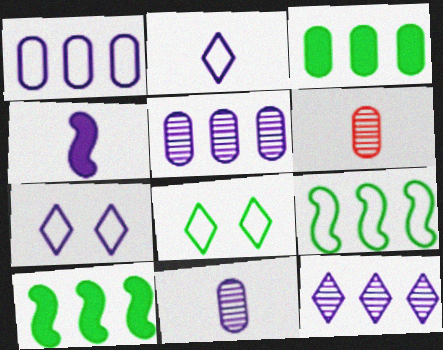[[2, 4, 11], 
[4, 5, 7], 
[6, 7, 10]]